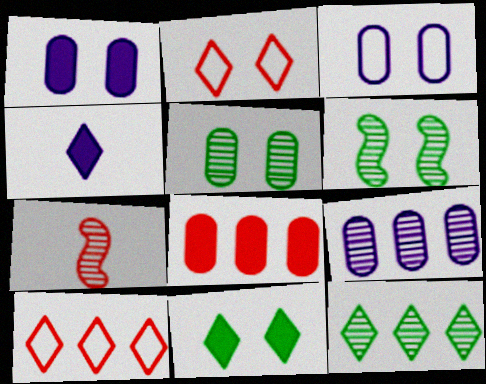[[1, 2, 6], 
[2, 4, 12], 
[2, 7, 8]]